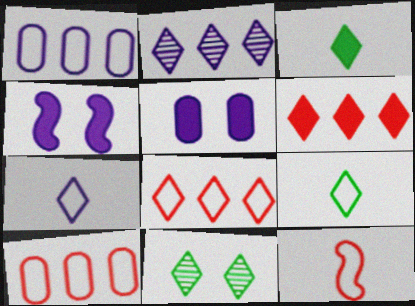[[6, 7, 11]]